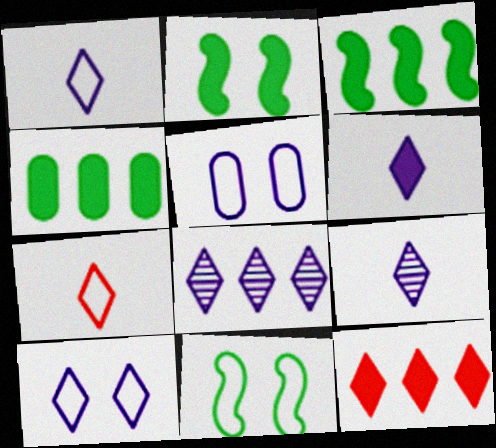[[1, 6, 9], 
[6, 8, 10]]